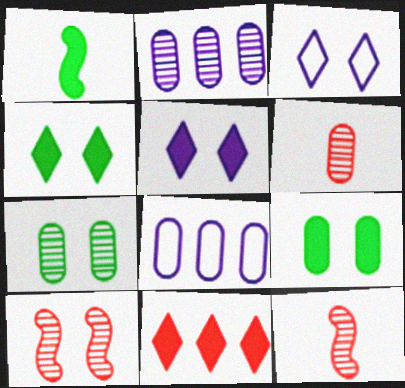[[2, 6, 7], 
[3, 9, 10], 
[4, 8, 12], 
[6, 8, 9]]